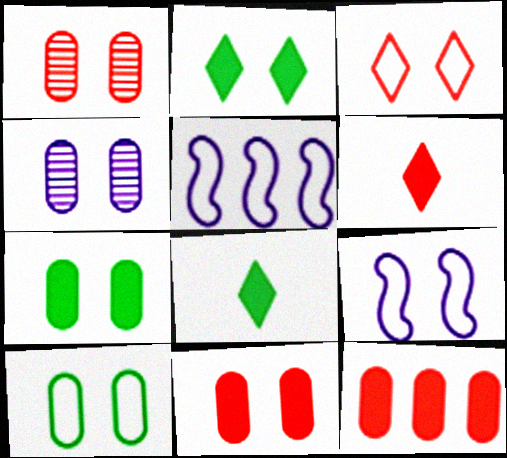[[1, 2, 9], 
[1, 5, 8], 
[3, 9, 10], 
[4, 10, 11]]